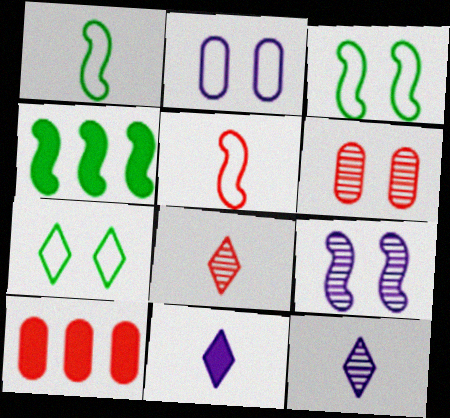[[2, 4, 8], 
[3, 10, 12], 
[4, 5, 9]]